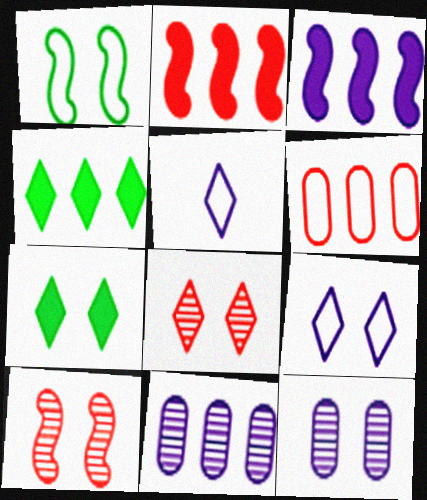[[1, 5, 6], 
[3, 5, 12], 
[4, 5, 8], 
[7, 8, 9]]